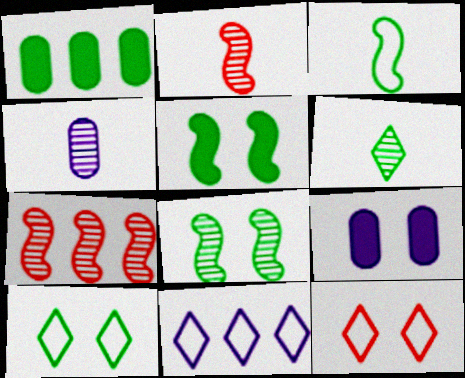[[1, 7, 11], 
[2, 4, 6], 
[8, 9, 12]]